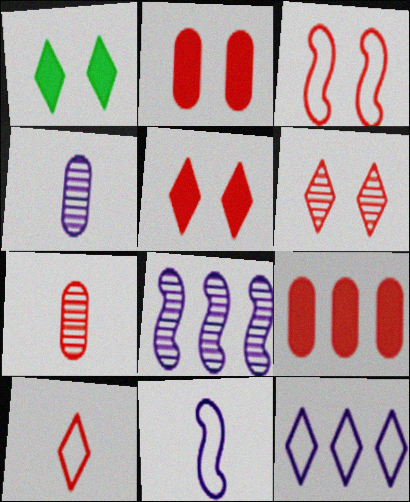[[2, 3, 6]]